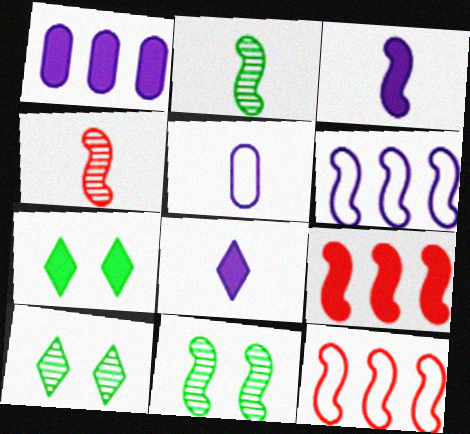[[3, 11, 12], 
[5, 9, 10]]